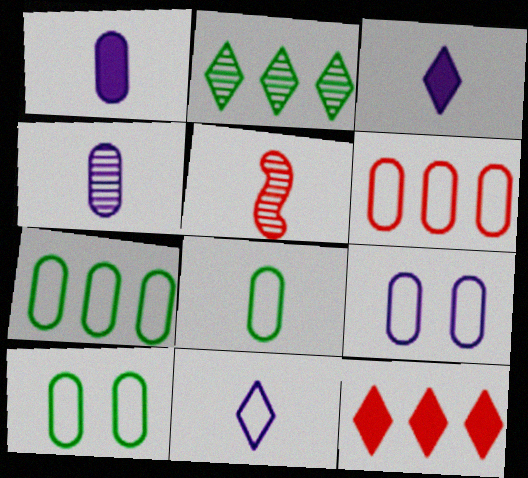[[3, 5, 8], 
[6, 8, 9], 
[7, 8, 10]]